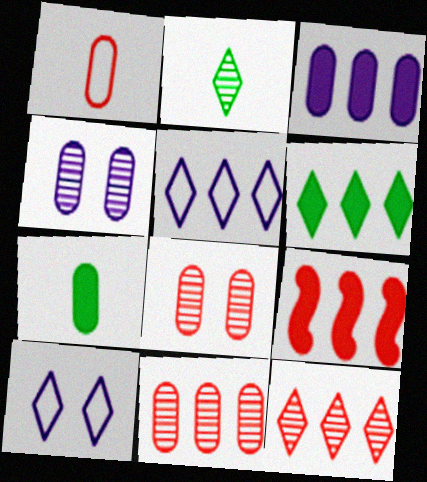[[3, 6, 9], 
[5, 6, 12]]